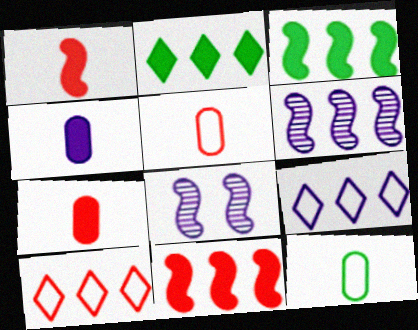[[2, 5, 8], 
[4, 8, 9]]